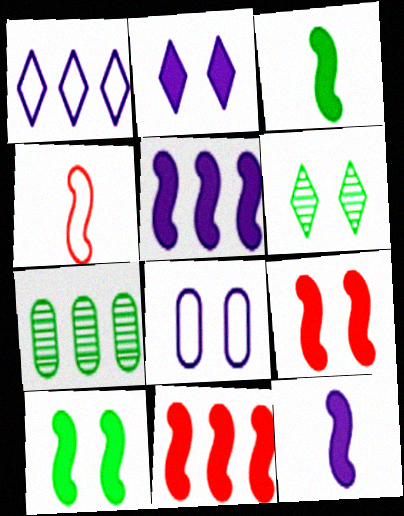[[1, 7, 11], 
[2, 4, 7], 
[3, 5, 9], 
[6, 8, 9], 
[10, 11, 12]]